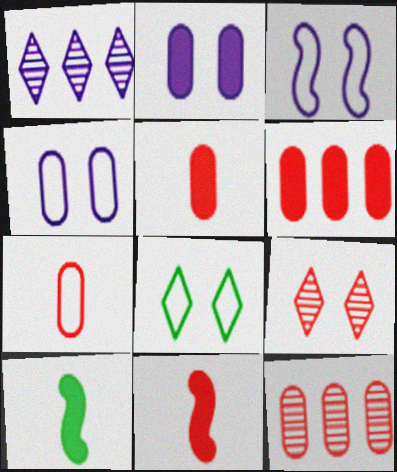[]